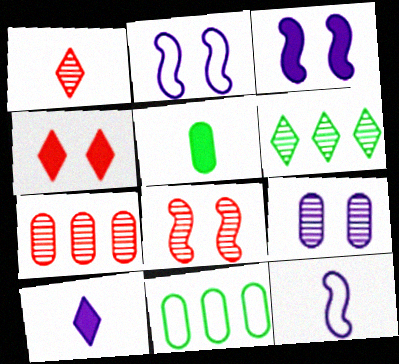[[1, 3, 11], 
[1, 5, 12], 
[1, 7, 8], 
[8, 10, 11]]